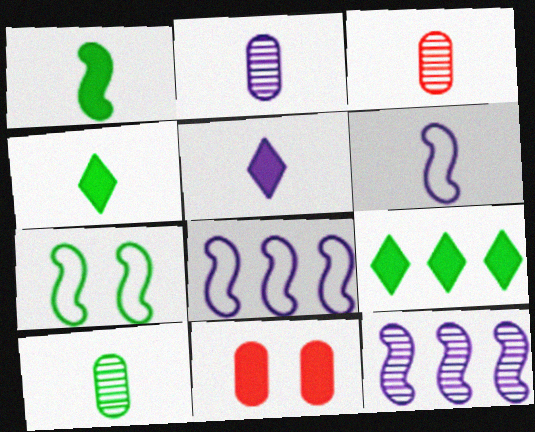[[2, 3, 10], 
[2, 5, 6], 
[3, 4, 6], 
[7, 9, 10]]